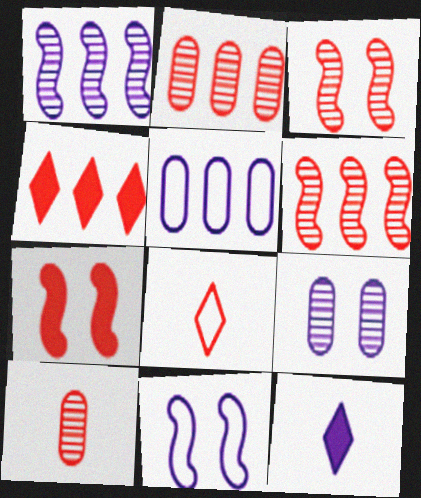[[2, 7, 8]]